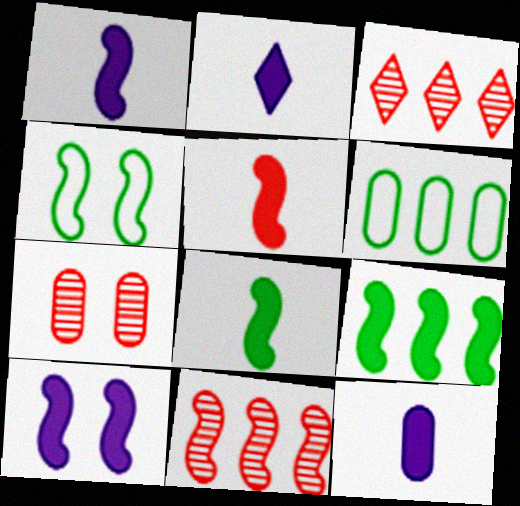[[1, 2, 12], 
[1, 4, 11], 
[1, 5, 8], 
[3, 4, 12], 
[5, 9, 10], 
[6, 7, 12]]